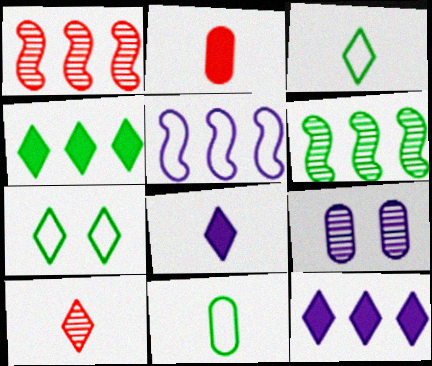[[3, 8, 10], 
[5, 8, 9], 
[6, 9, 10], 
[7, 10, 12]]